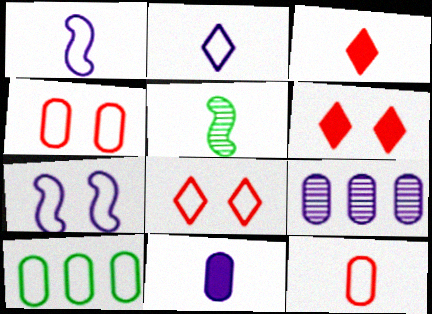[[1, 8, 10]]